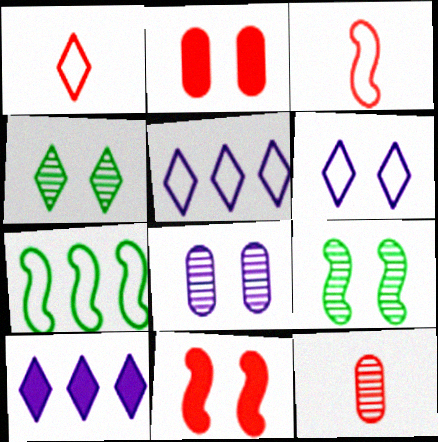[[1, 4, 10], 
[2, 6, 9]]